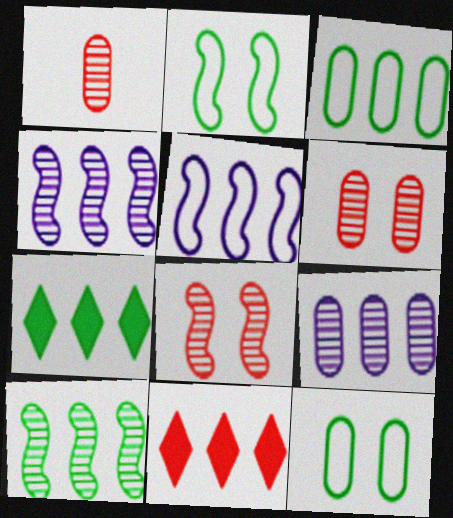[[3, 4, 11], 
[3, 7, 10]]